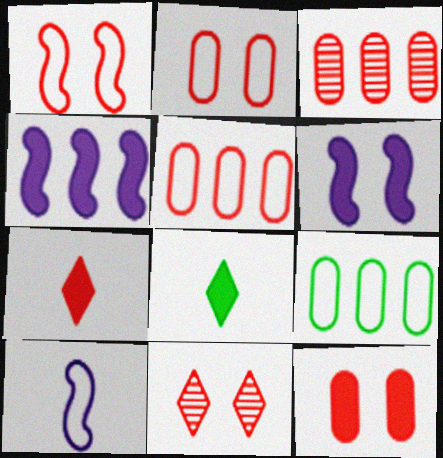[[1, 3, 7], 
[1, 11, 12], 
[4, 8, 12]]